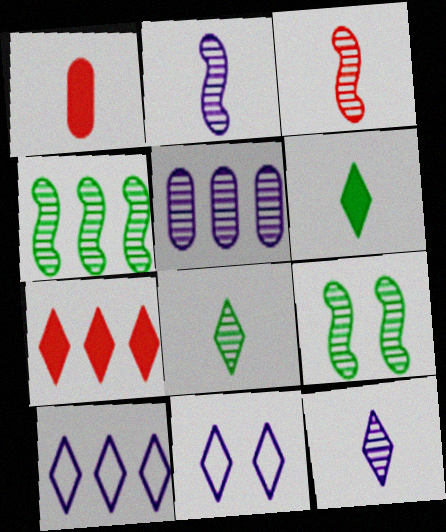[[1, 4, 11], 
[1, 9, 10], 
[7, 8, 11]]